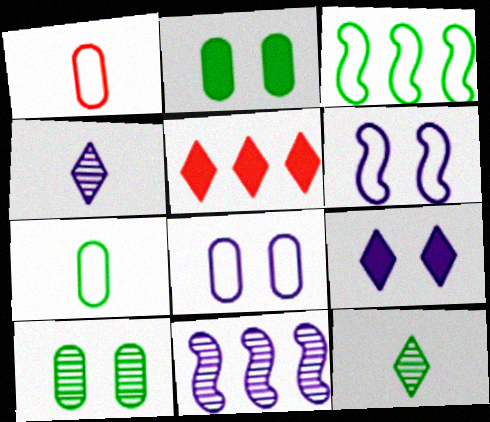[[2, 3, 12]]